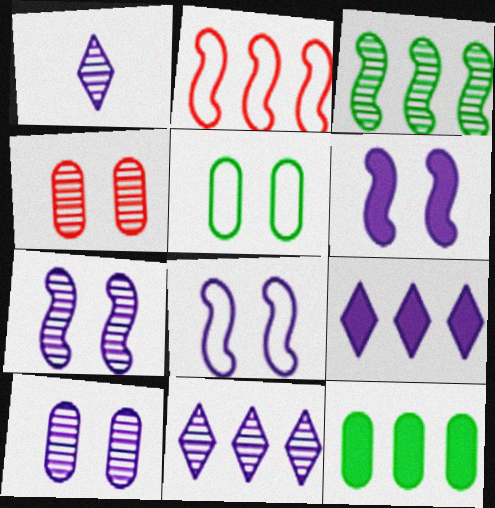[[1, 3, 4], 
[2, 11, 12], 
[6, 7, 8]]